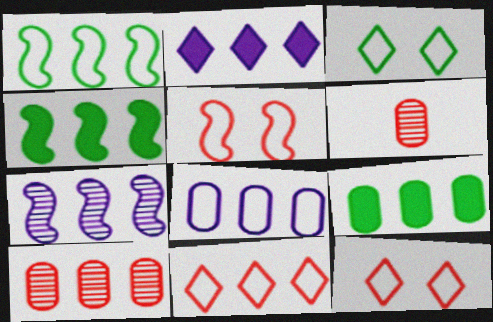[[1, 2, 10], 
[1, 8, 11], 
[2, 7, 8], 
[7, 9, 11], 
[8, 9, 10]]